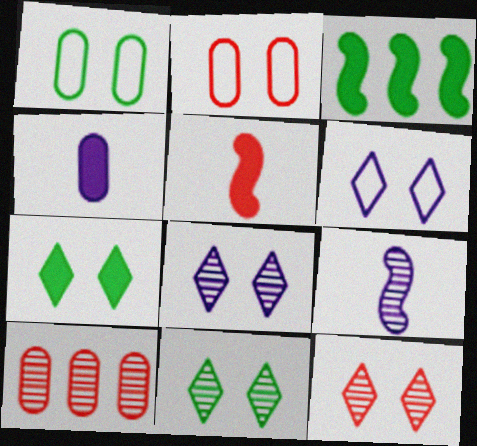[[1, 4, 10], 
[6, 7, 12], 
[8, 11, 12], 
[9, 10, 11]]